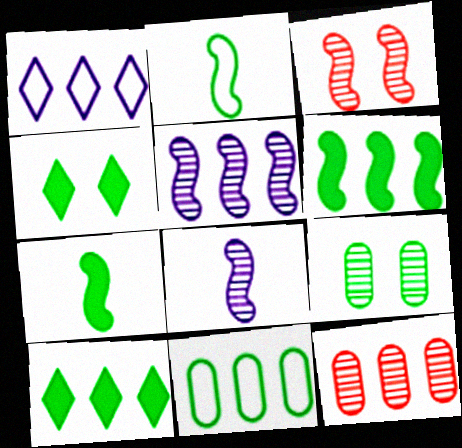[[1, 6, 12], 
[2, 9, 10]]